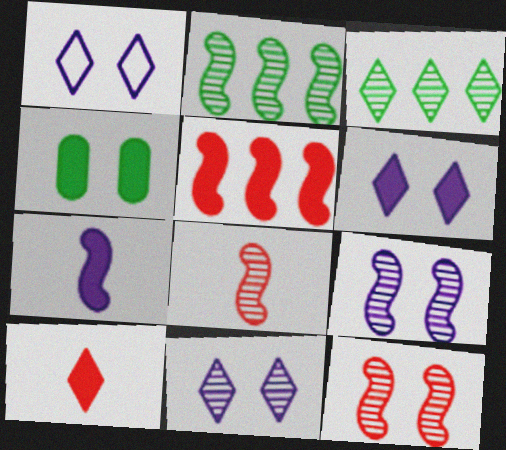[[1, 3, 10], 
[1, 4, 12], 
[1, 6, 11], 
[2, 8, 9]]